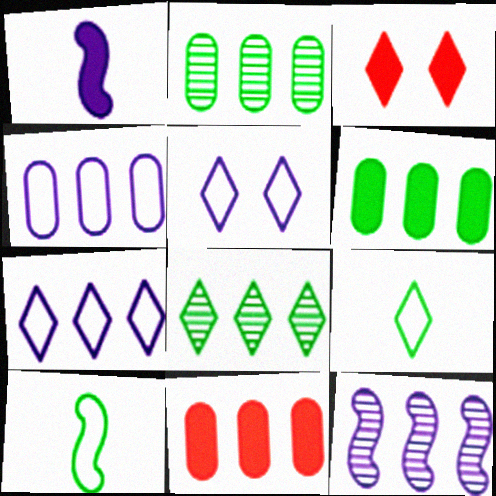[[1, 3, 6], 
[2, 4, 11]]